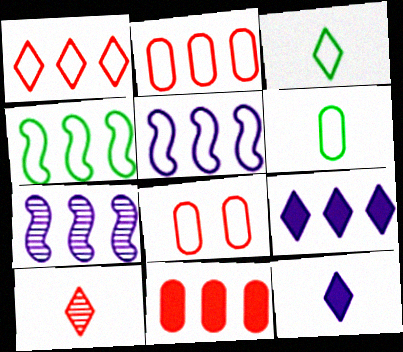[[3, 5, 8], 
[3, 10, 12]]